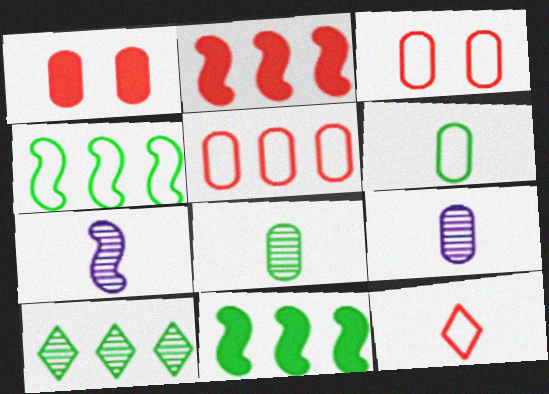[]